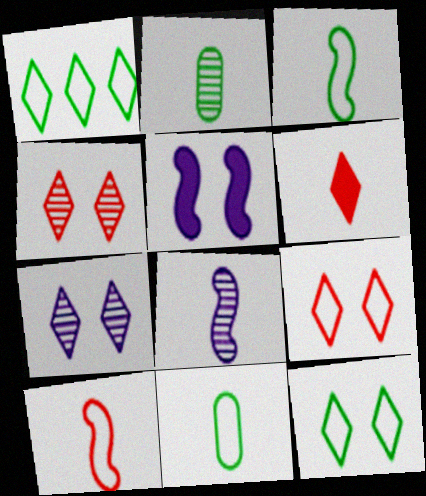[[1, 6, 7], 
[6, 8, 11]]